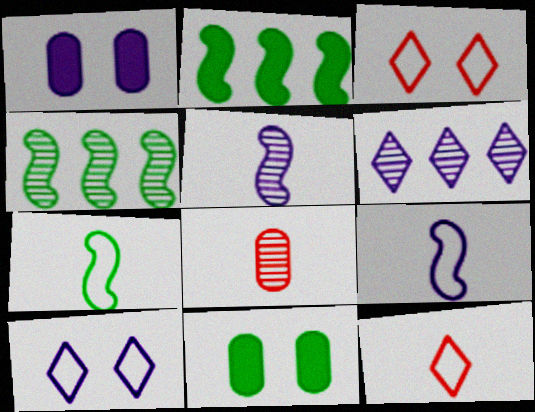[[1, 4, 12], 
[1, 6, 9], 
[2, 8, 10]]